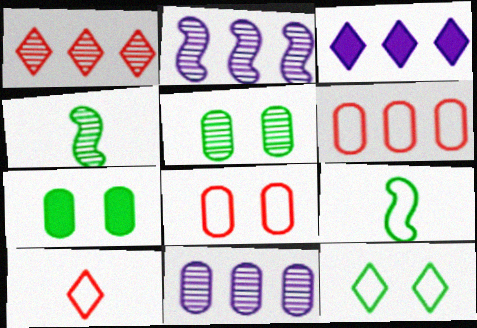[[2, 7, 10], 
[3, 4, 8]]